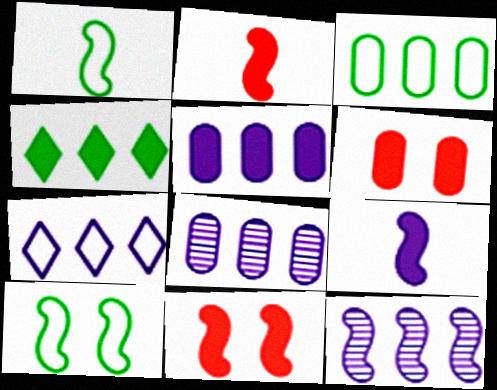[[1, 11, 12], 
[2, 10, 12], 
[4, 6, 9], 
[5, 7, 12]]